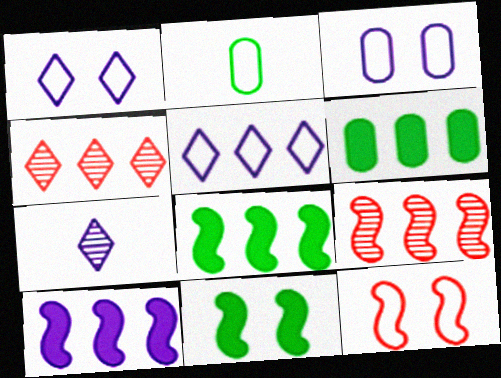[[2, 5, 12], 
[3, 7, 10], 
[5, 6, 9], 
[6, 7, 12]]